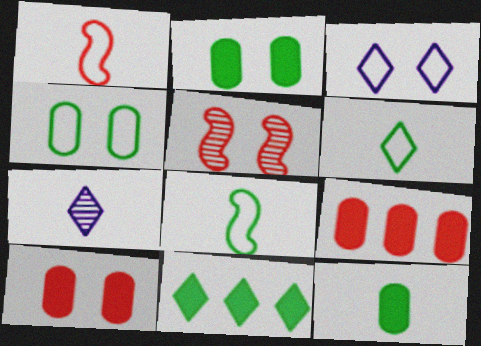[[1, 7, 12], 
[2, 3, 5]]